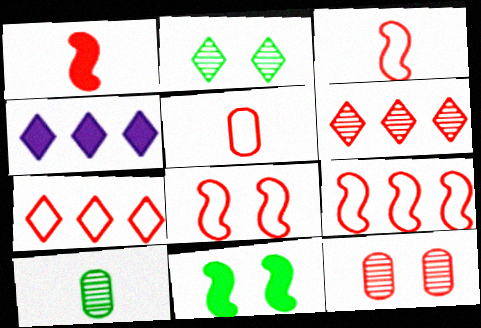[[1, 7, 12], 
[3, 8, 9], 
[4, 8, 10], 
[5, 7, 8]]